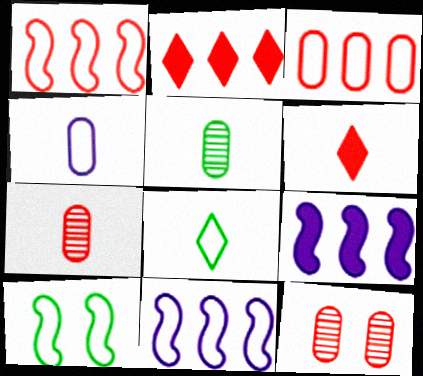[[1, 6, 12], 
[8, 9, 12]]